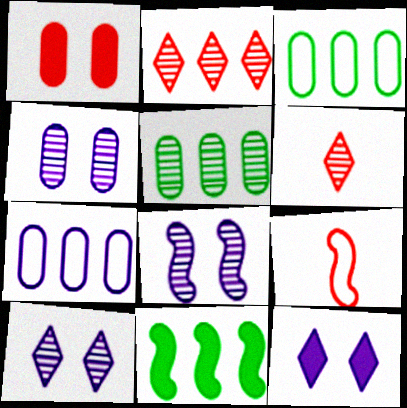[[1, 2, 9], 
[2, 7, 11], 
[4, 8, 10], 
[5, 6, 8], 
[5, 9, 12], 
[8, 9, 11]]